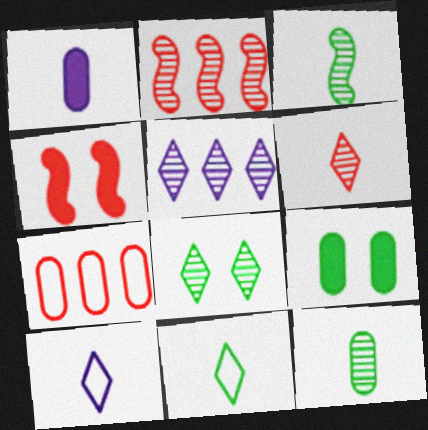[[2, 9, 10], 
[4, 6, 7], 
[5, 6, 8]]